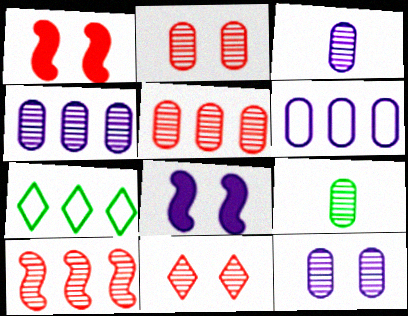[[1, 3, 7], 
[2, 4, 9], 
[3, 4, 12], 
[5, 9, 12]]